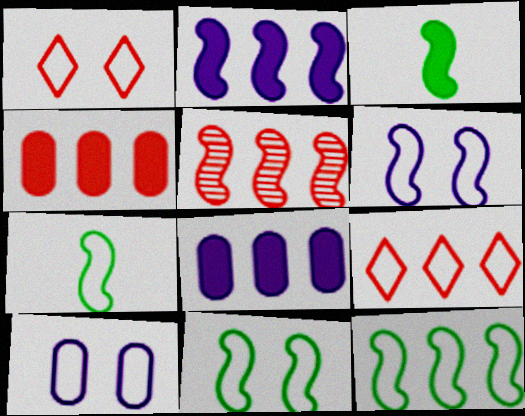[[1, 10, 11], 
[2, 5, 12], 
[3, 5, 6], 
[4, 5, 9], 
[7, 9, 10], 
[7, 11, 12]]